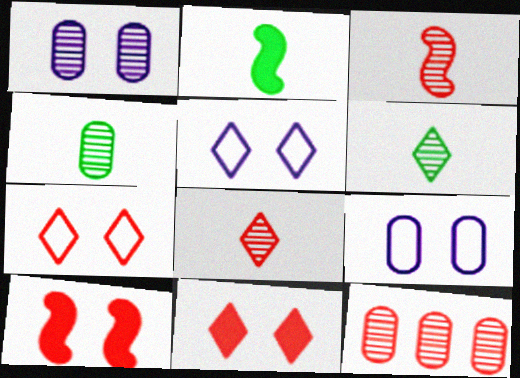[[1, 4, 12], 
[2, 5, 12]]